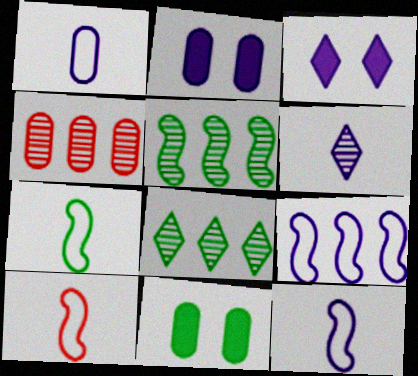[[1, 4, 11], 
[2, 6, 9], 
[2, 8, 10], 
[3, 4, 7], 
[7, 8, 11], 
[7, 10, 12]]